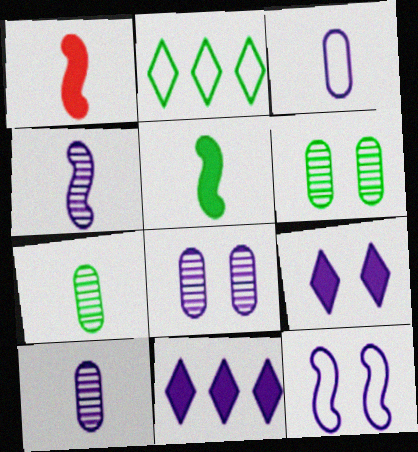[[1, 2, 8], 
[2, 5, 6], 
[8, 9, 12], 
[10, 11, 12]]